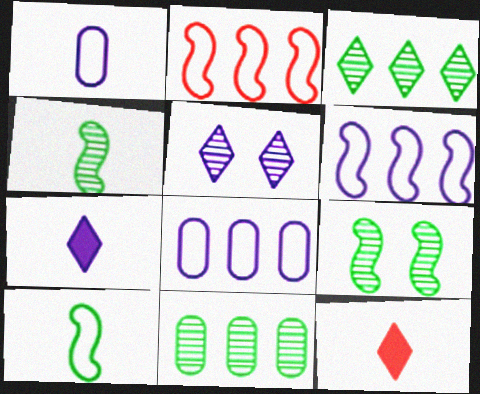[[1, 4, 12], 
[8, 9, 12]]